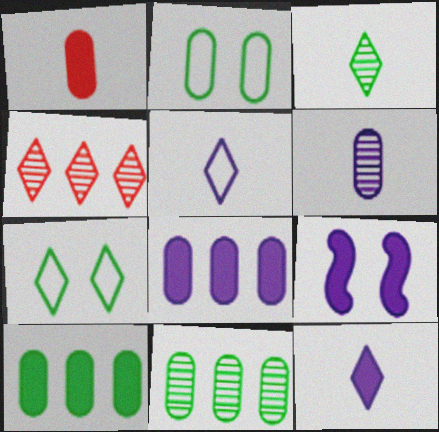[[4, 7, 12], 
[8, 9, 12]]